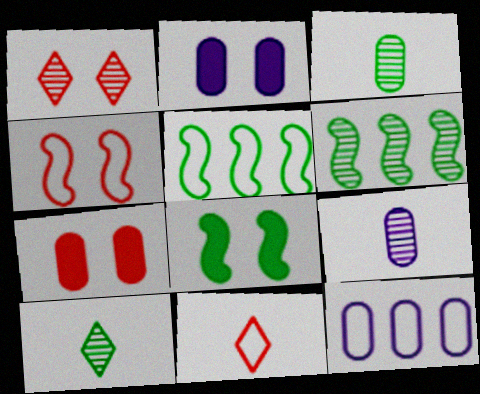[[1, 4, 7], 
[1, 6, 9], 
[2, 6, 11], 
[2, 9, 12], 
[3, 7, 12]]